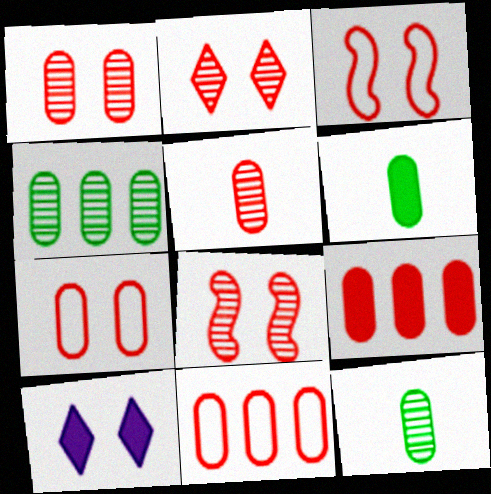[[1, 2, 8], 
[5, 7, 9]]